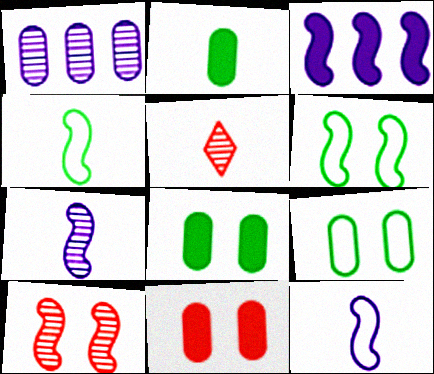[[2, 5, 12], 
[3, 4, 10], 
[3, 5, 9]]